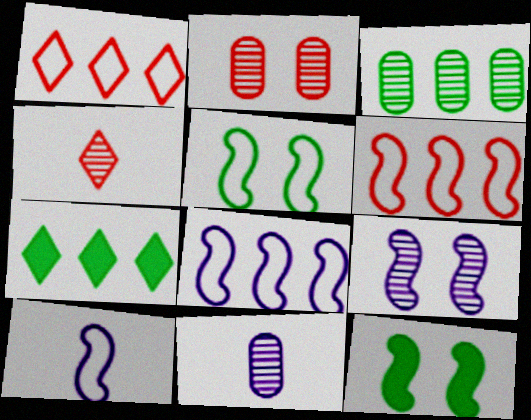[[1, 11, 12], 
[2, 3, 11], 
[2, 7, 10], 
[3, 4, 9], 
[5, 6, 10]]